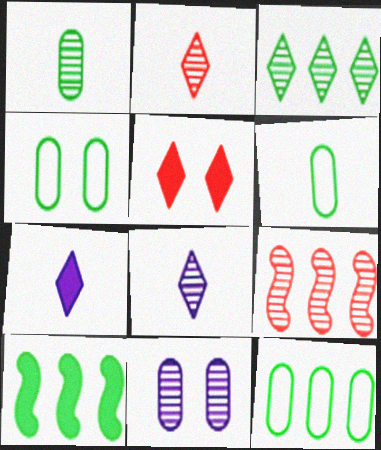[[3, 10, 12], 
[4, 6, 12], 
[4, 7, 9]]